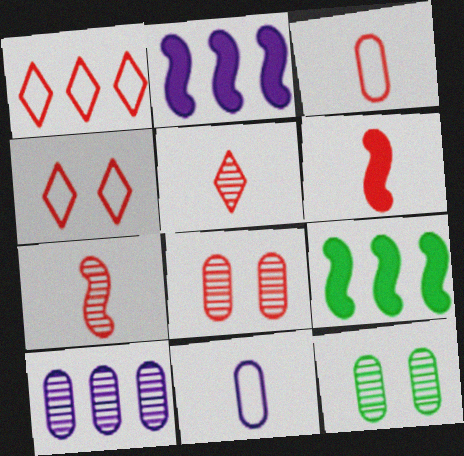[[1, 6, 8], 
[1, 9, 10], 
[3, 5, 6]]